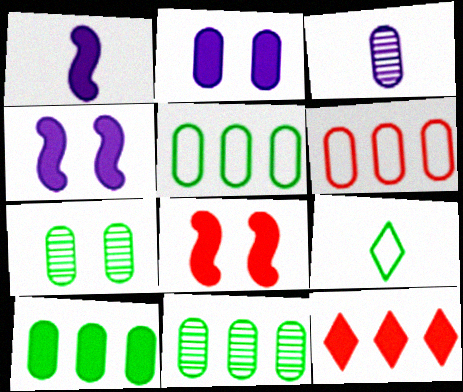[[5, 10, 11]]